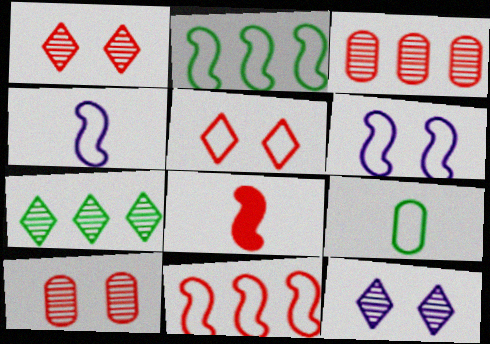[[3, 5, 8]]